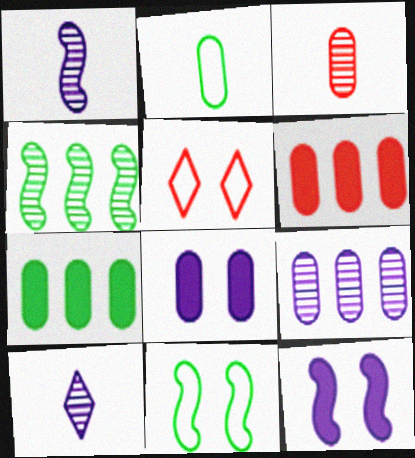[[1, 5, 7], 
[6, 10, 11]]